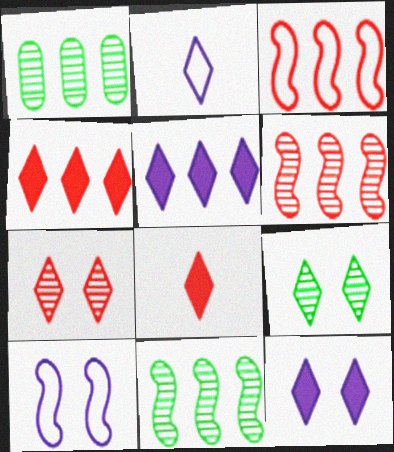[[1, 3, 5], 
[1, 8, 10], 
[2, 4, 9]]